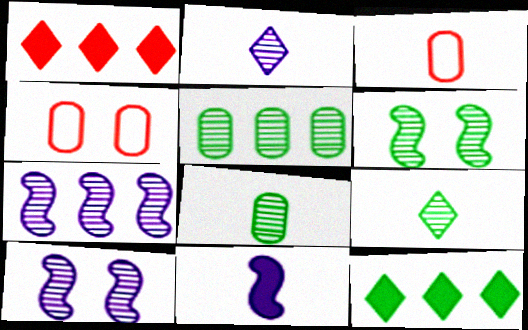[[3, 9, 11], 
[3, 10, 12], 
[5, 6, 9]]